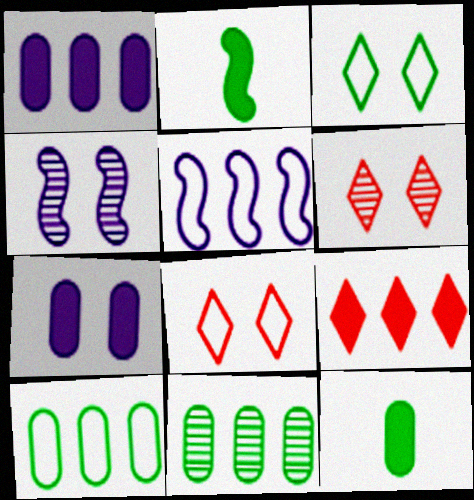[[2, 3, 11], 
[2, 7, 9], 
[5, 6, 12], 
[5, 9, 11]]